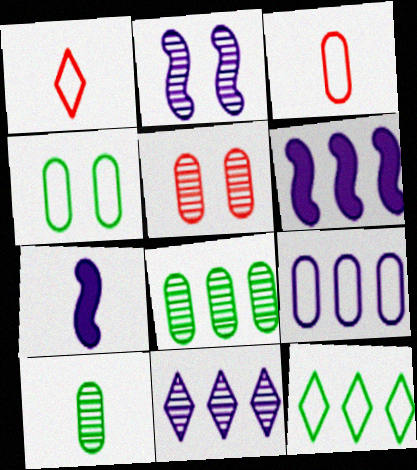[[1, 7, 10], 
[3, 4, 9], 
[5, 7, 12], 
[6, 9, 11]]